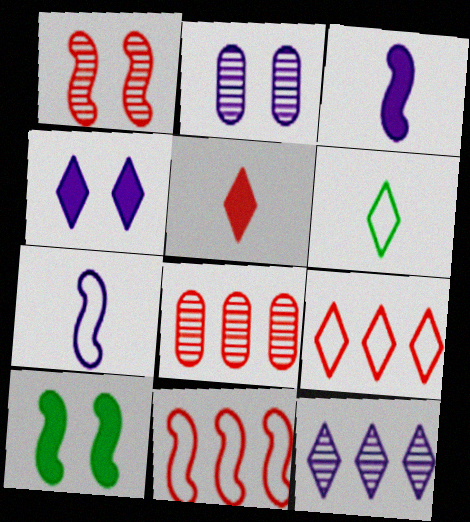[]